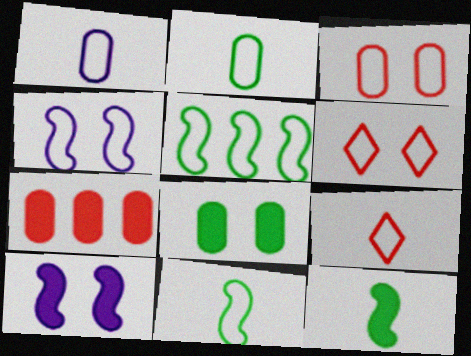[[1, 5, 6], 
[1, 9, 11]]